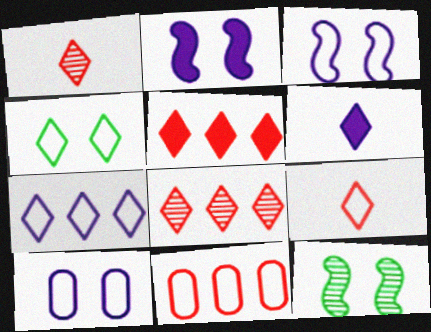[[4, 6, 8], 
[4, 7, 9], 
[6, 11, 12]]